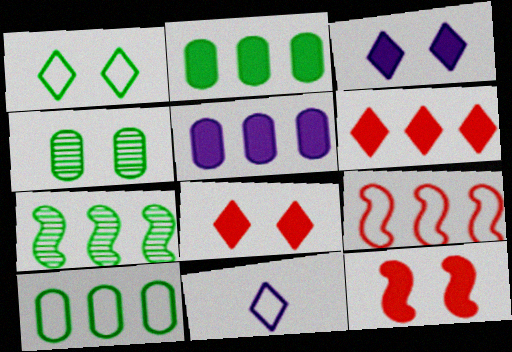[]